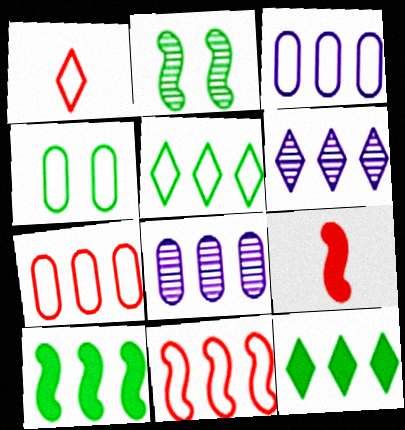[[3, 5, 11], 
[4, 6, 9], 
[6, 7, 10], 
[8, 11, 12]]